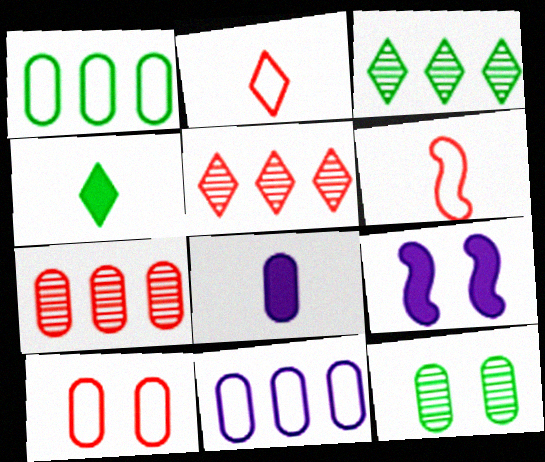[]